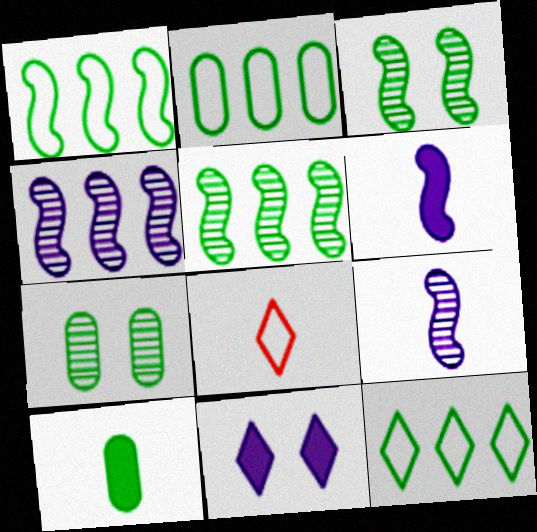[[1, 2, 12], 
[2, 7, 10], 
[3, 10, 12], 
[8, 9, 10]]